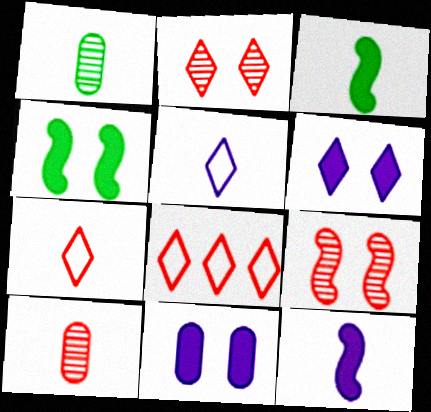[[1, 7, 12], 
[3, 5, 10]]